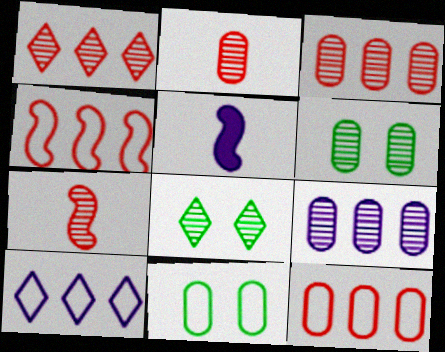[[1, 5, 11], 
[2, 6, 9], 
[5, 8, 12], 
[7, 8, 9]]